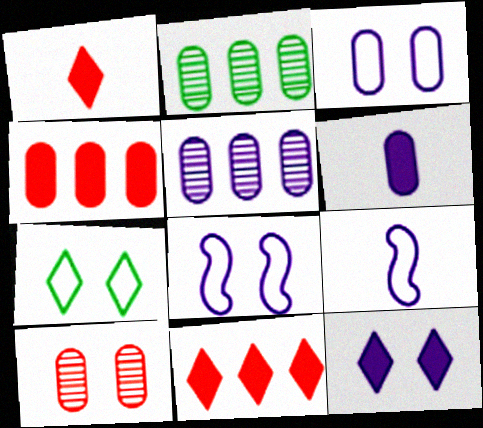[[1, 2, 8], 
[3, 5, 6], 
[5, 9, 12]]